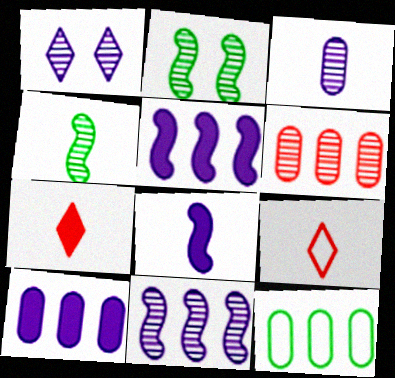[[1, 3, 11], 
[1, 4, 6], 
[2, 9, 10], 
[6, 10, 12]]